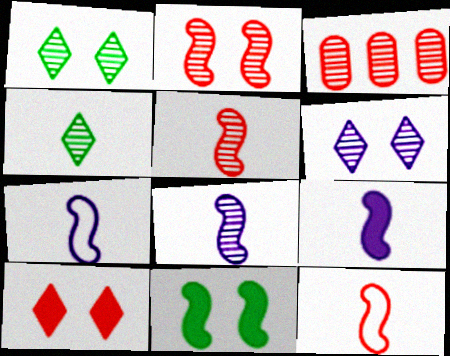[[1, 3, 8], 
[3, 10, 12], 
[7, 8, 9]]